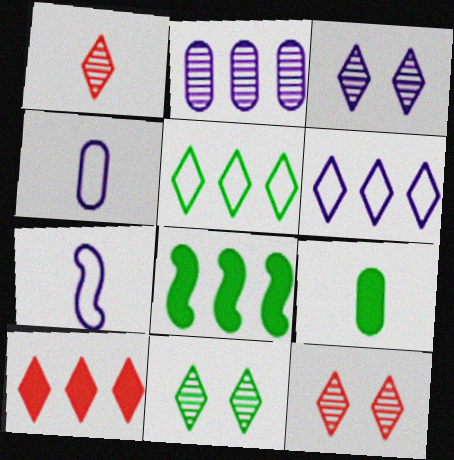[[1, 7, 9], 
[3, 11, 12], 
[4, 8, 12]]